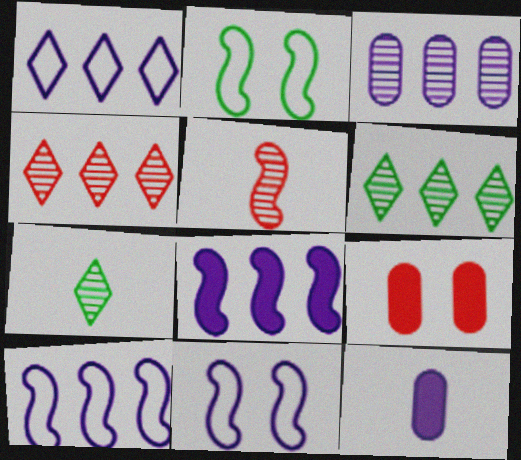[[1, 3, 8], 
[2, 4, 12], 
[2, 5, 8], 
[7, 9, 10]]